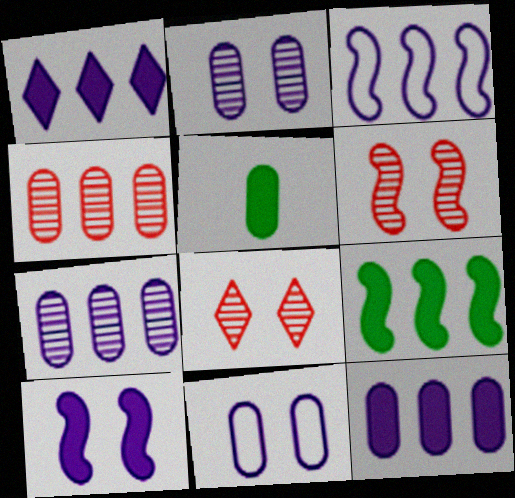[[1, 3, 7], 
[3, 5, 8], 
[4, 5, 11]]